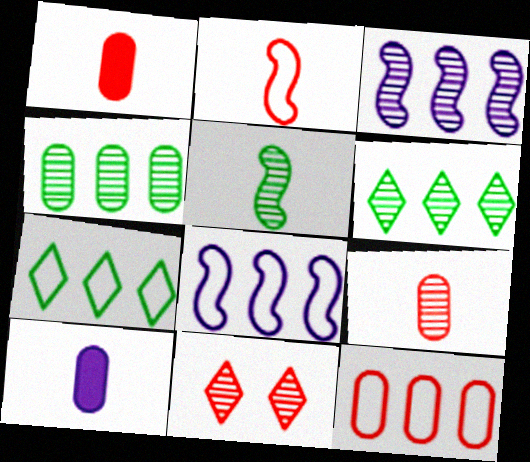[[7, 8, 12]]